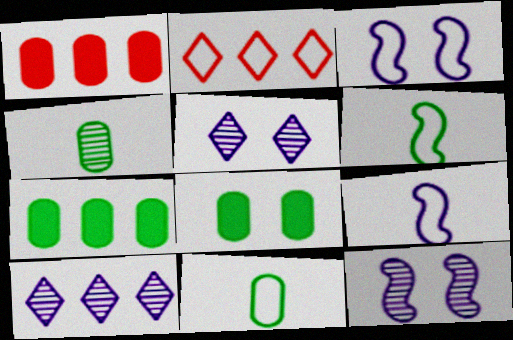[[1, 5, 6], 
[2, 3, 11]]